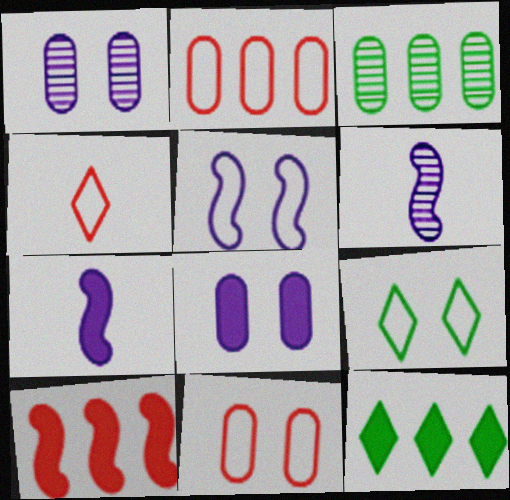[[5, 9, 11], 
[6, 11, 12]]